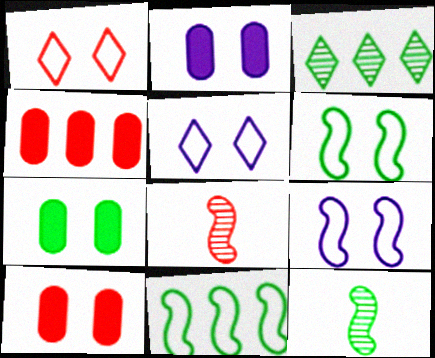[[1, 4, 8], 
[2, 7, 10], 
[4, 5, 12]]